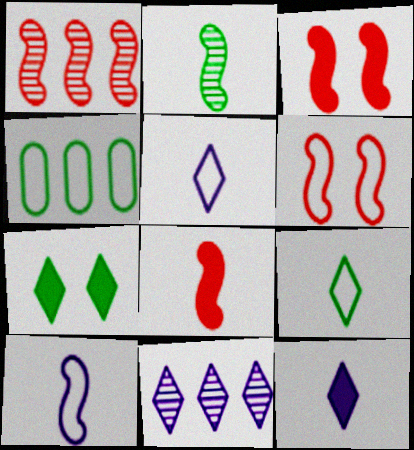[[1, 6, 8], 
[2, 4, 7], 
[2, 8, 10], 
[4, 5, 6]]